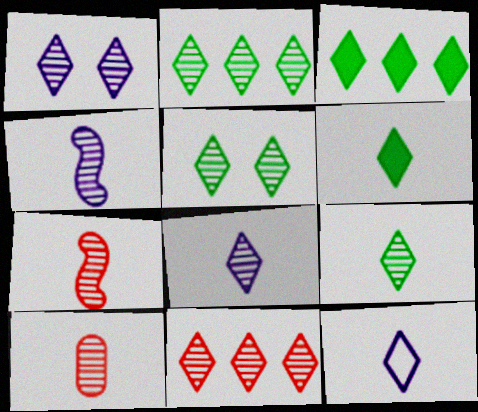[[1, 9, 11], 
[2, 5, 9], 
[4, 9, 10], 
[5, 8, 11]]